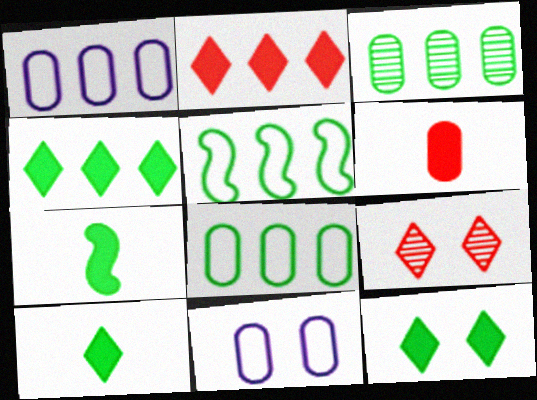[[1, 7, 9], 
[3, 4, 5], 
[3, 6, 11], 
[4, 10, 12]]